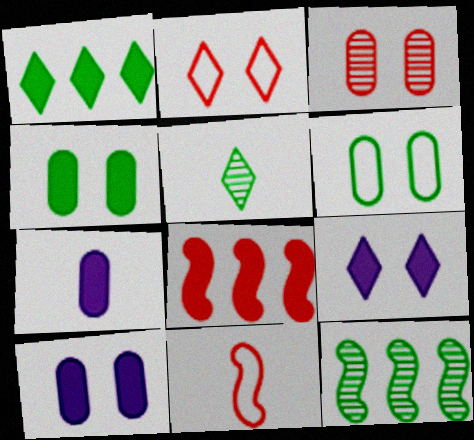[[2, 7, 12], 
[3, 6, 10], 
[5, 7, 11]]